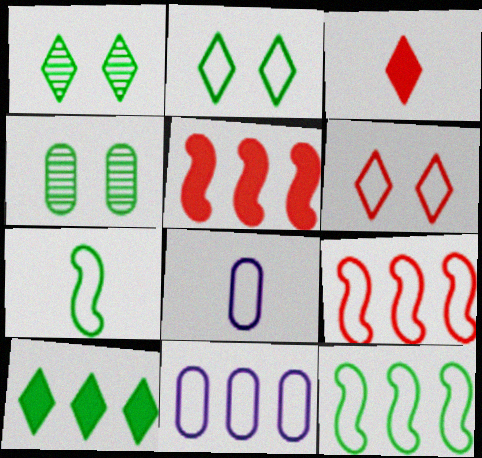[[1, 5, 8], 
[2, 8, 9], 
[4, 7, 10], 
[6, 7, 11], 
[6, 8, 12]]